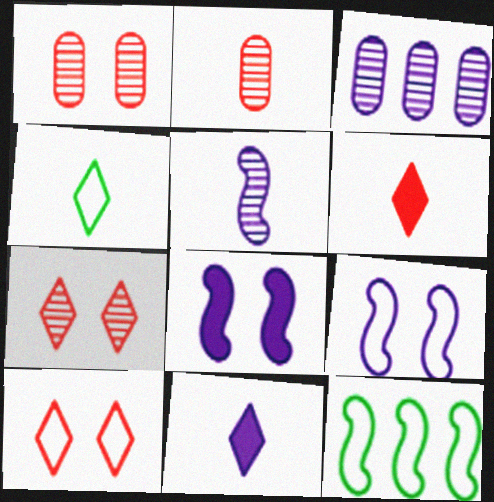[[1, 11, 12], 
[3, 9, 11]]